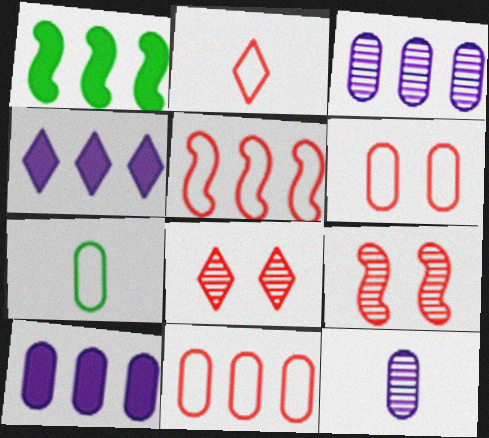[[2, 5, 6], 
[4, 7, 9]]